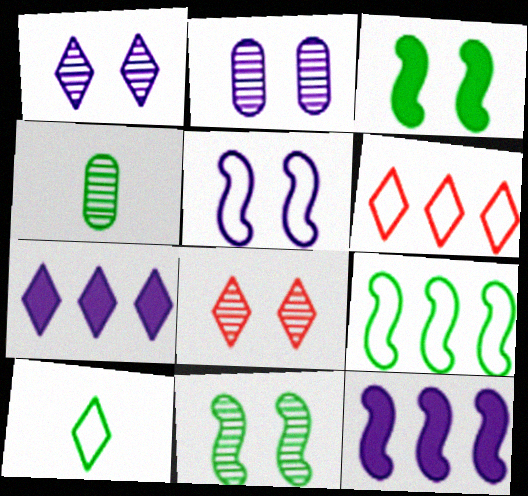[[2, 8, 11], 
[7, 8, 10]]